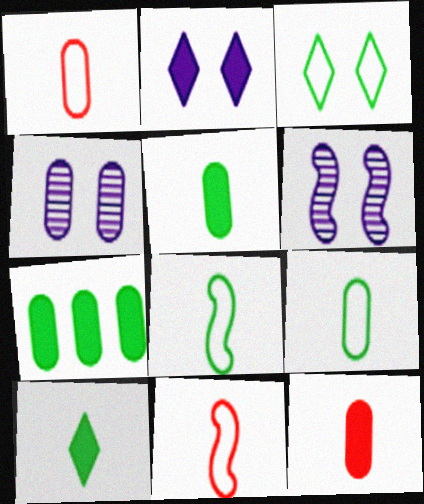[[1, 4, 7]]